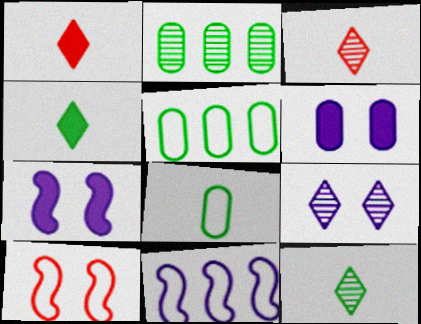[[3, 5, 7]]